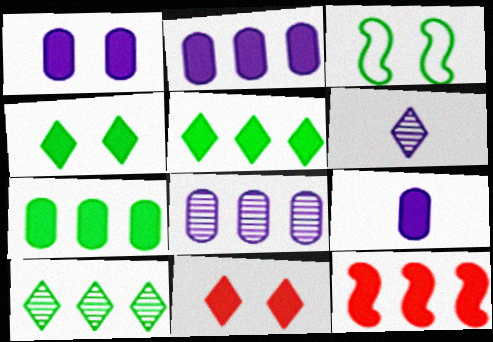[[1, 2, 9], 
[2, 5, 12], 
[4, 9, 12]]